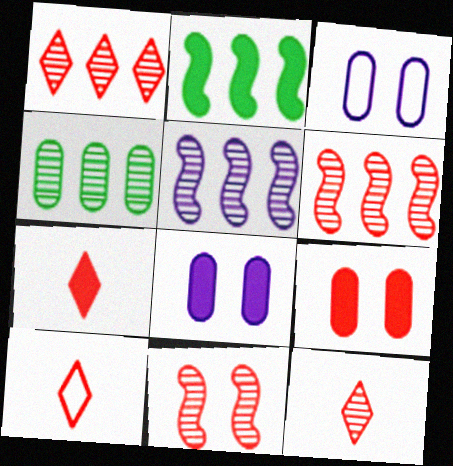[[1, 4, 5], 
[2, 3, 12], 
[2, 7, 8], 
[6, 9, 10], 
[7, 10, 12]]